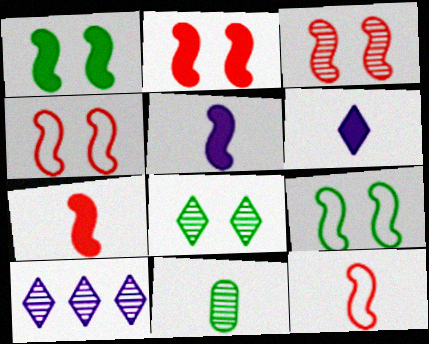[[2, 3, 4], 
[3, 10, 11], 
[6, 11, 12]]